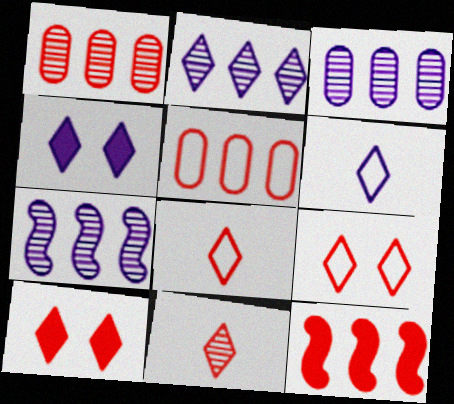[[2, 3, 7], 
[2, 4, 6]]